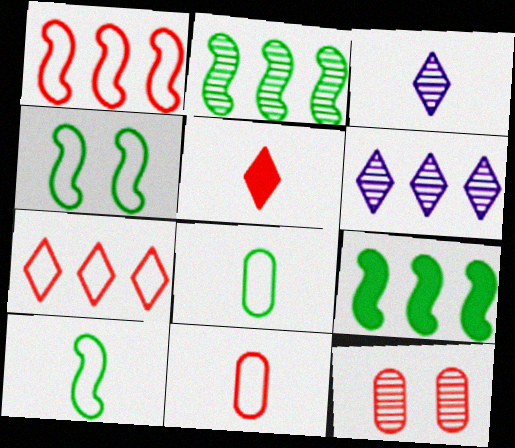[[1, 5, 12], 
[2, 3, 12]]